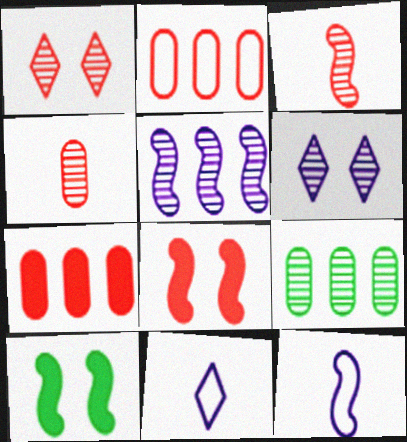[[3, 6, 9], 
[8, 9, 11]]